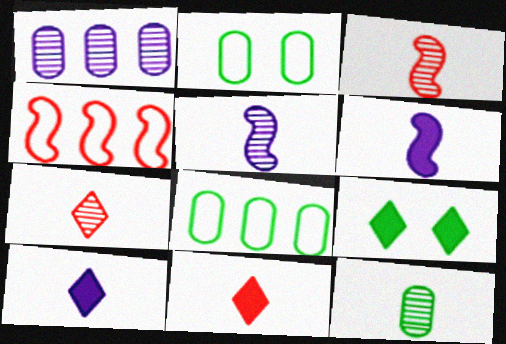[[5, 7, 12]]